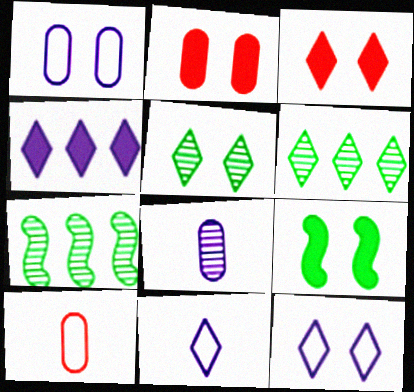[[2, 7, 11], 
[3, 5, 12], 
[3, 6, 11]]